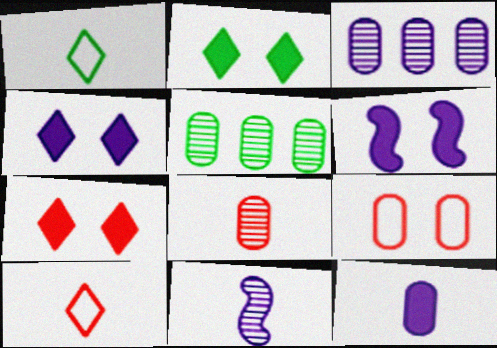[[2, 4, 7], 
[5, 6, 10], 
[5, 9, 12]]